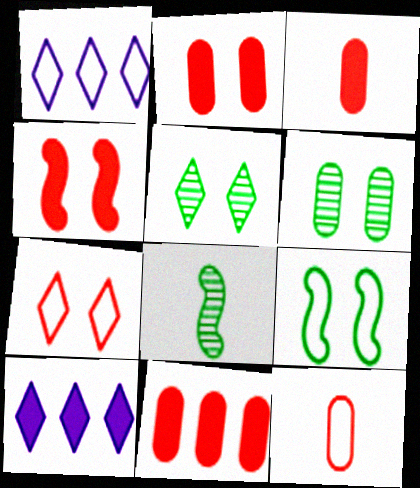[[1, 2, 8], 
[1, 9, 12], 
[2, 3, 11]]